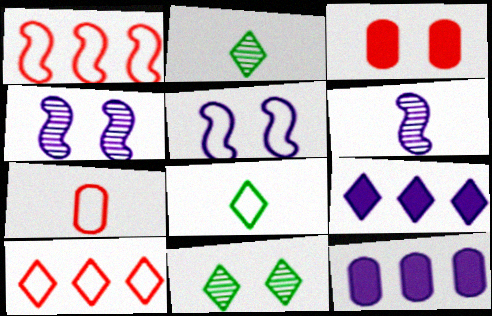[[3, 5, 11]]